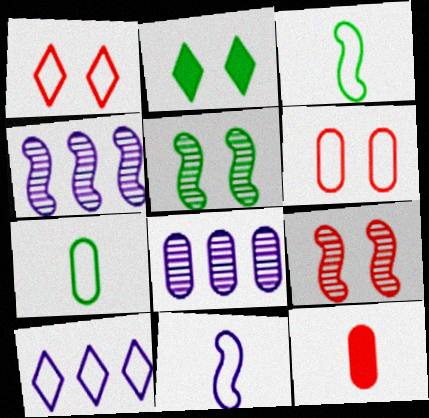[[3, 6, 10], 
[5, 10, 12]]